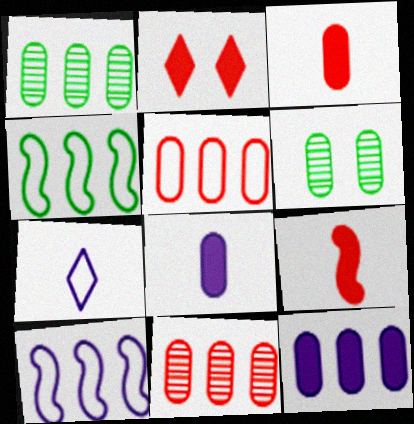[[1, 5, 12], 
[5, 6, 8]]